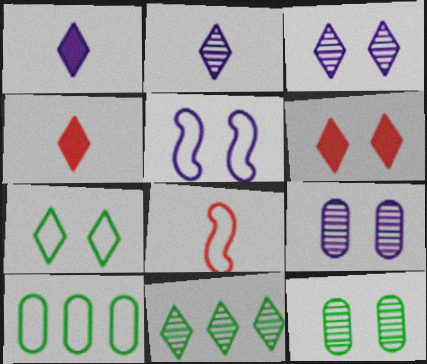[[3, 6, 7], 
[5, 6, 12]]